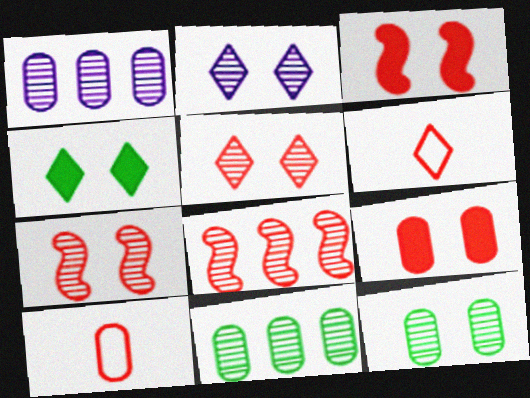[[2, 7, 12], 
[6, 8, 9]]